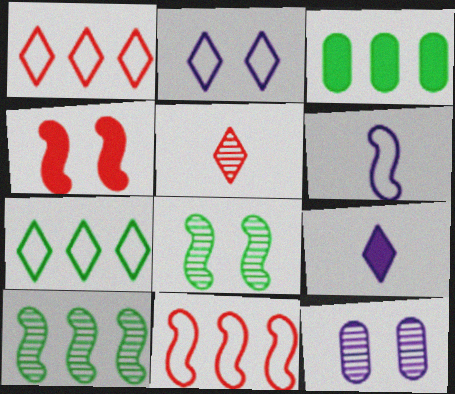[[3, 4, 9], 
[3, 7, 10], 
[4, 6, 10], 
[5, 10, 12]]